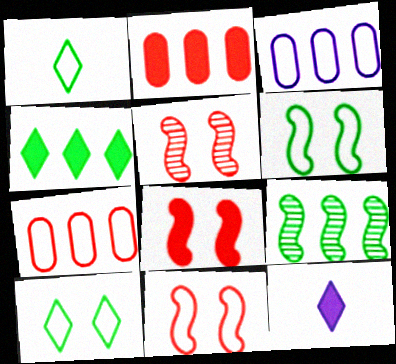[[1, 3, 11], 
[5, 8, 11]]